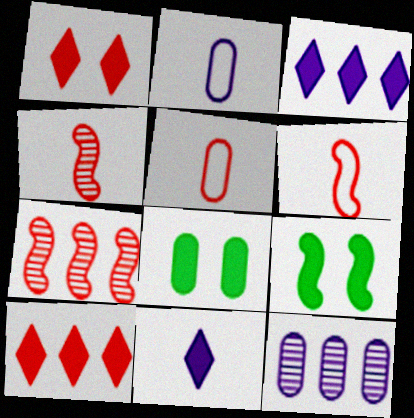[[1, 5, 7], 
[5, 8, 12]]